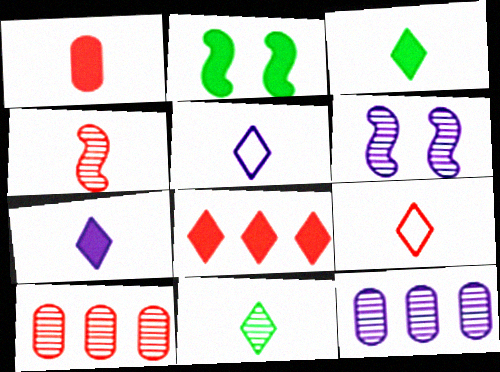[[1, 4, 9], 
[2, 5, 10], 
[2, 9, 12], 
[6, 10, 11], 
[7, 9, 11]]